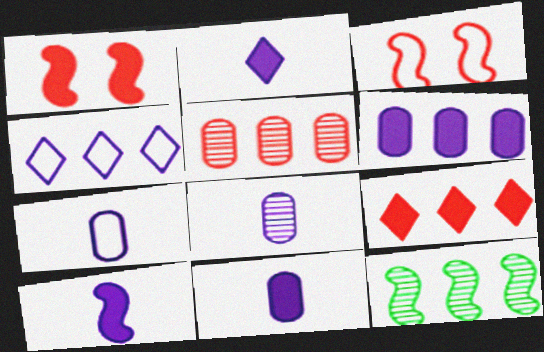[[2, 10, 11], 
[3, 10, 12], 
[7, 8, 11]]